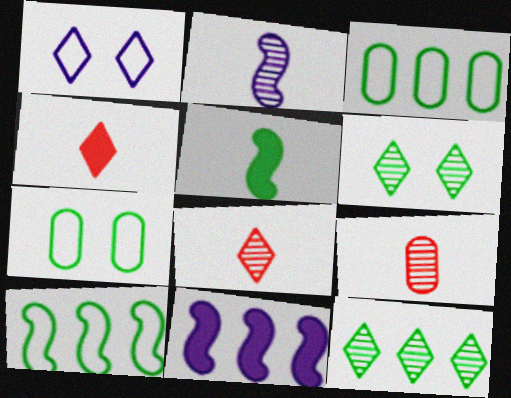[[1, 4, 12], 
[3, 5, 6], 
[5, 7, 12], 
[7, 8, 11]]